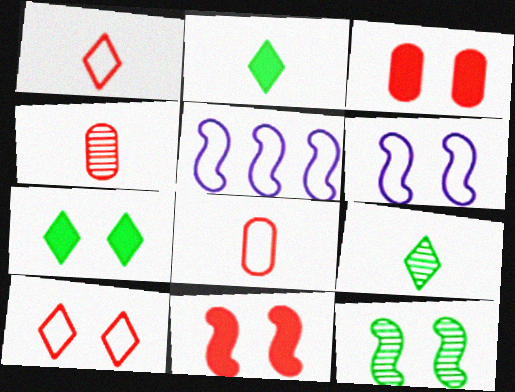[[3, 5, 9], 
[4, 5, 7], 
[6, 11, 12]]